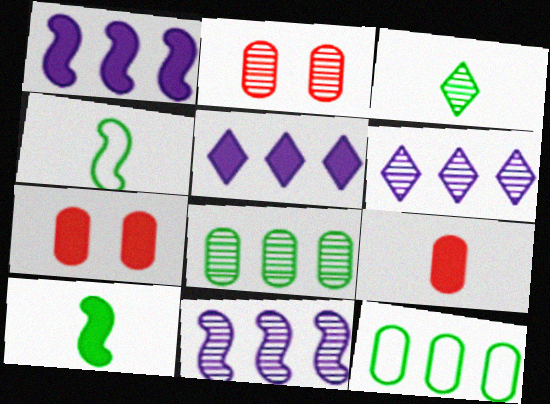[[2, 3, 11], 
[2, 4, 5], 
[4, 6, 7], 
[5, 7, 10]]